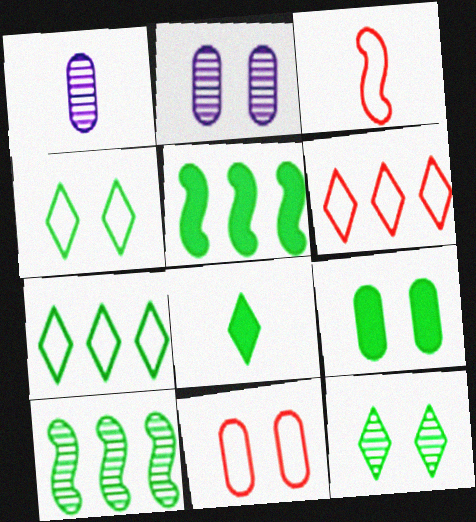[[1, 3, 8], 
[2, 9, 11], 
[3, 6, 11], 
[5, 8, 9], 
[7, 8, 12]]